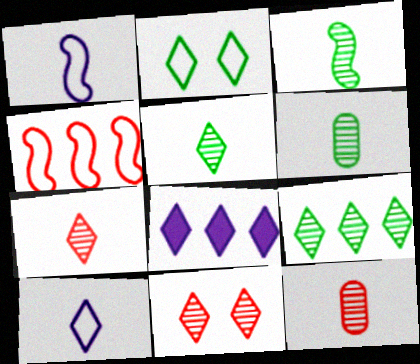[[2, 7, 8], 
[3, 5, 6]]